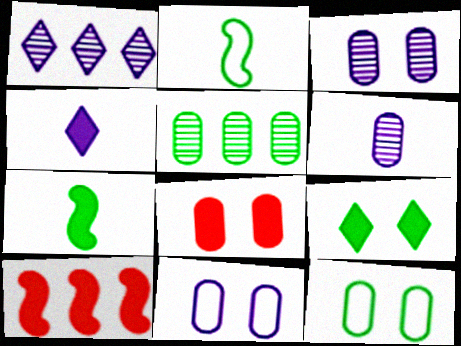[[1, 2, 8], 
[2, 5, 9], 
[3, 8, 12]]